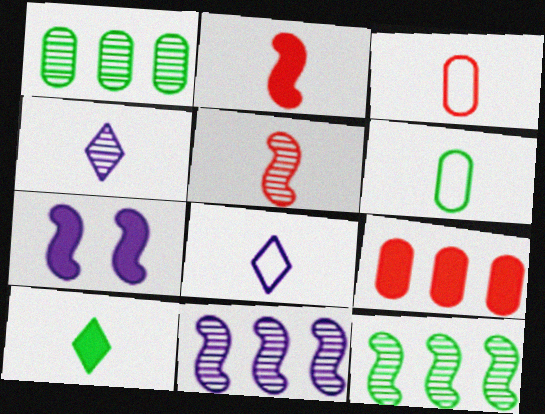[[2, 4, 6], 
[7, 9, 10]]